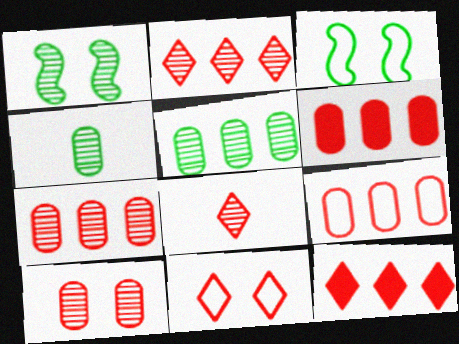[[6, 7, 9], 
[8, 11, 12]]